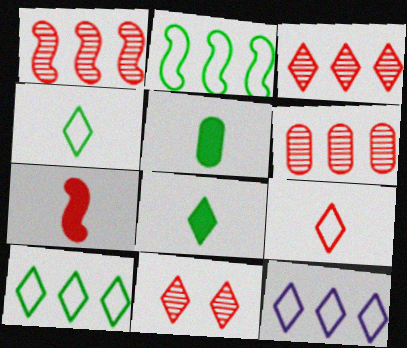[[1, 3, 6], 
[8, 11, 12]]